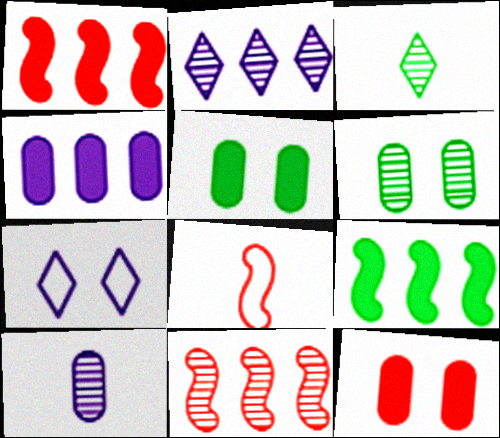[[2, 5, 8]]